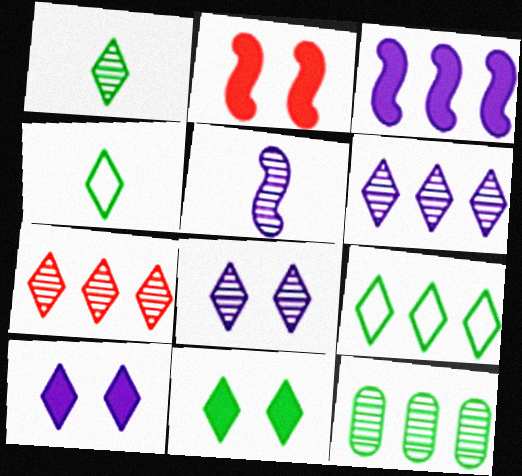[[1, 7, 8], 
[1, 9, 11], 
[4, 7, 10]]